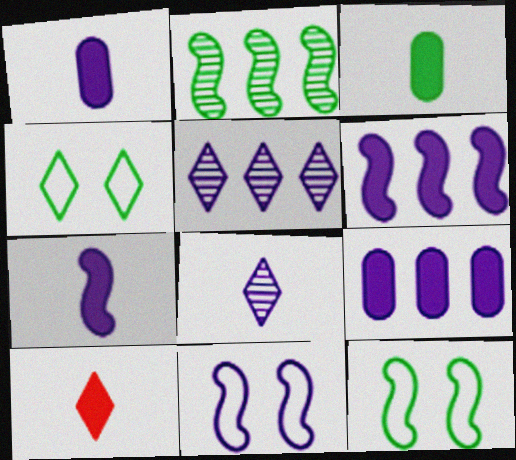[[1, 5, 11], 
[2, 3, 4], 
[3, 7, 10], 
[4, 5, 10], 
[8, 9, 11]]